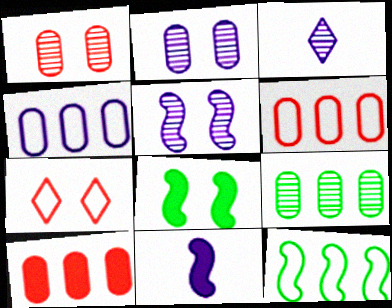[[2, 7, 8], 
[3, 6, 8], 
[4, 9, 10], 
[7, 9, 11]]